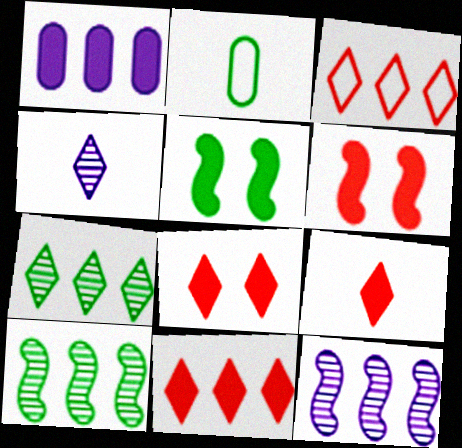[[1, 3, 10], 
[1, 5, 9], 
[2, 5, 7], 
[2, 8, 12], 
[8, 9, 11]]